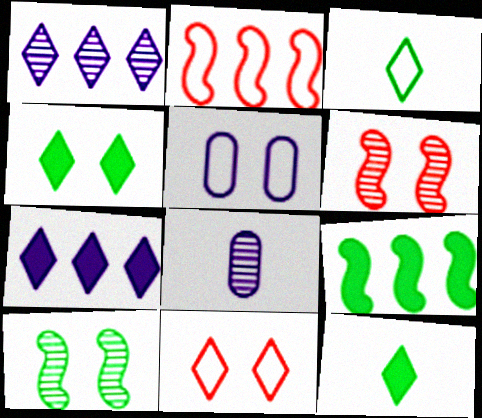[[1, 11, 12], 
[2, 3, 5], 
[2, 4, 8], 
[4, 5, 6], 
[8, 9, 11]]